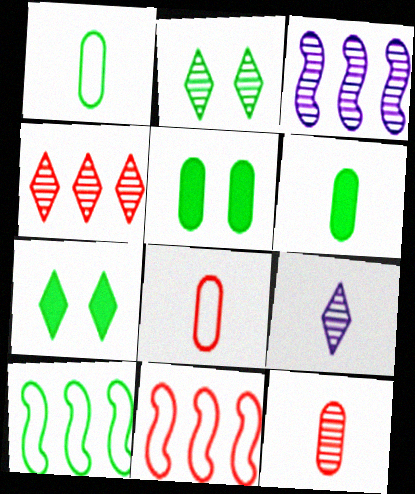[[2, 3, 12], 
[2, 4, 9], 
[2, 6, 10], 
[3, 7, 8], 
[5, 9, 11]]